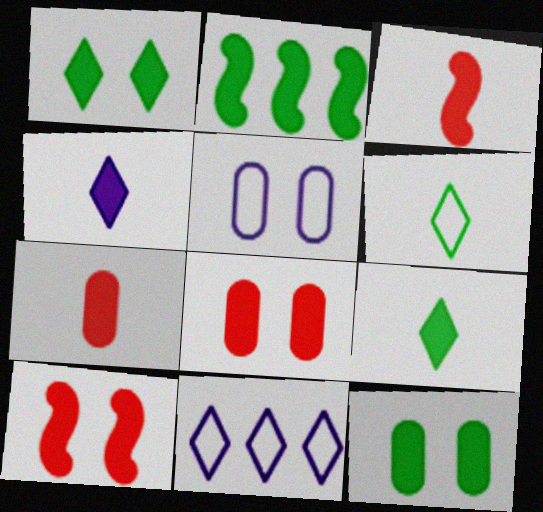[[2, 4, 8], 
[2, 9, 12]]